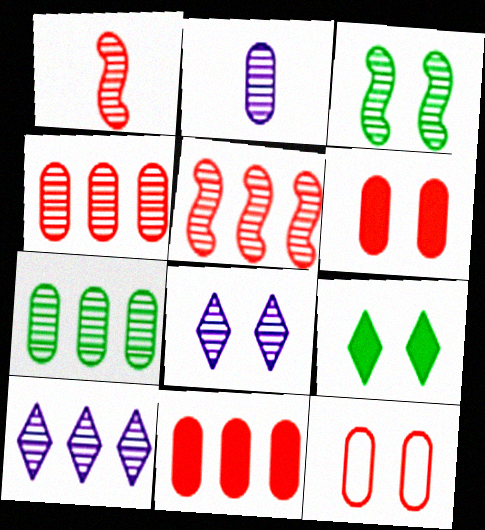[[1, 7, 8], 
[5, 7, 10]]